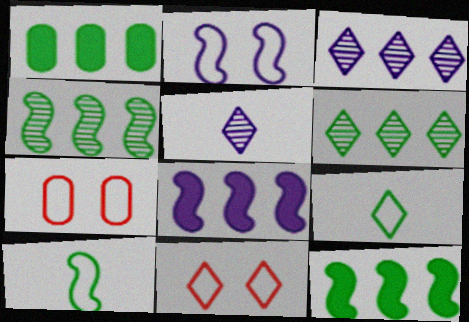[[5, 7, 12]]